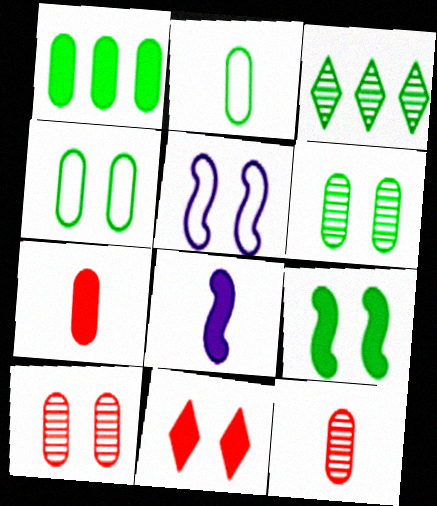[[1, 2, 6], 
[1, 8, 11], 
[2, 3, 9], 
[3, 5, 7], 
[5, 6, 11]]